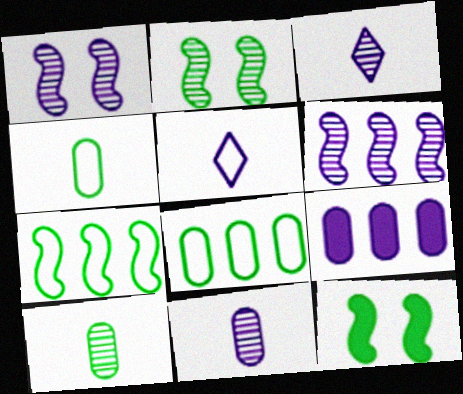[[1, 5, 9]]